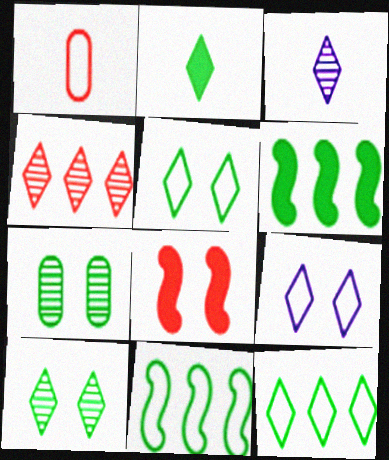[[1, 4, 8], 
[1, 9, 11], 
[2, 4, 9], 
[2, 7, 11], 
[2, 10, 12], 
[3, 4, 10], 
[7, 8, 9]]